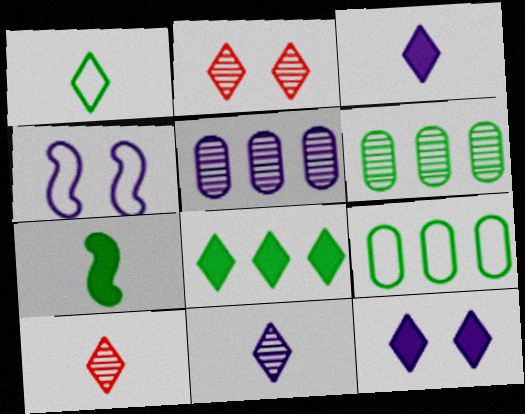[[1, 3, 10], 
[3, 4, 5]]